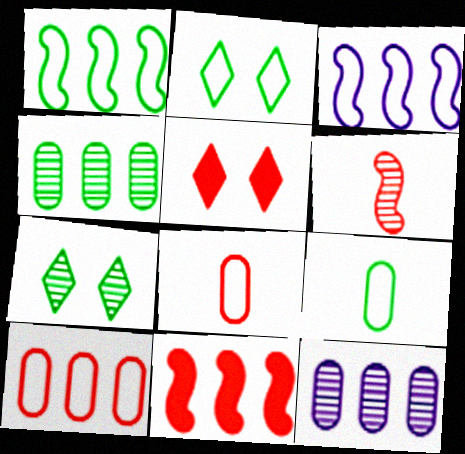[[1, 2, 9], 
[2, 3, 8], 
[5, 6, 10], 
[6, 7, 12]]